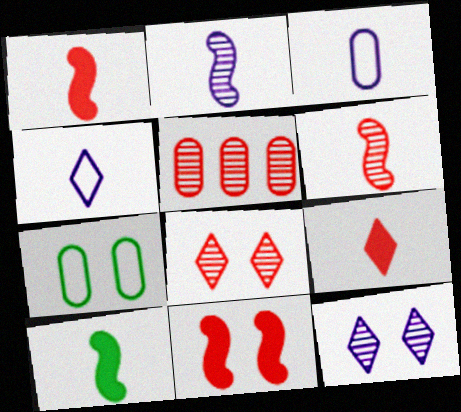[[5, 6, 8], 
[7, 11, 12]]